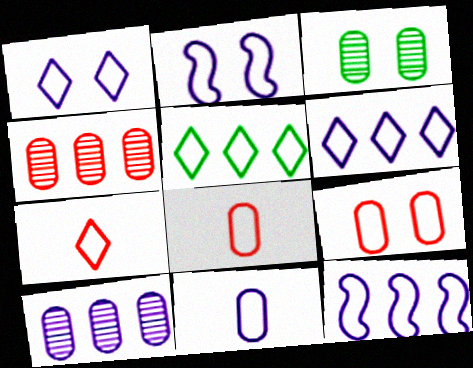[[1, 5, 7], 
[1, 11, 12], 
[2, 5, 8], 
[2, 6, 11]]